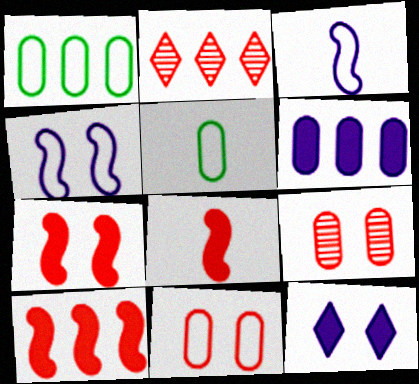[[2, 8, 11], 
[5, 6, 9], 
[7, 8, 10]]